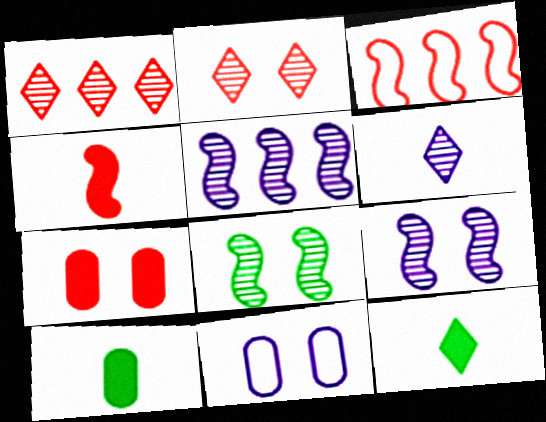[]